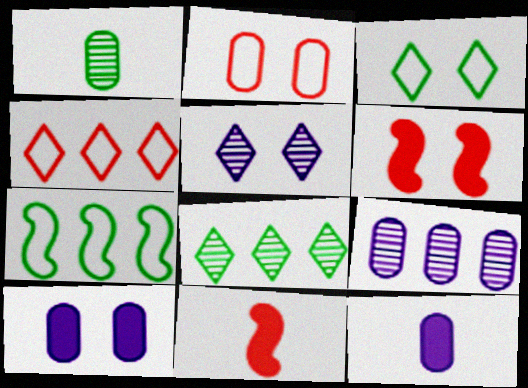[[3, 9, 11]]